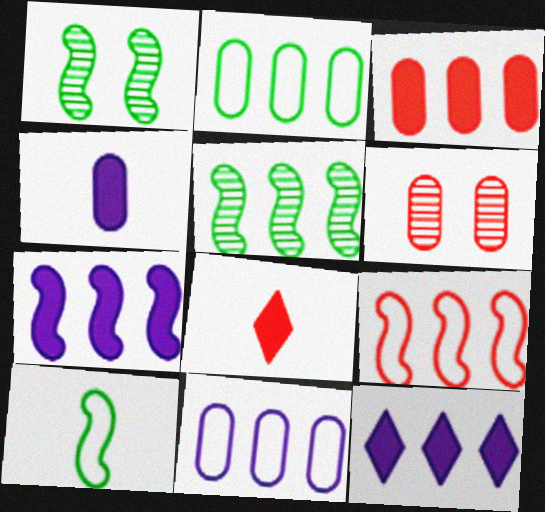[[1, 8, 11], 
[2, 4, 6], 
[5, 7, 9], 
[6, 8, 9], 
[6, 10, 12]]